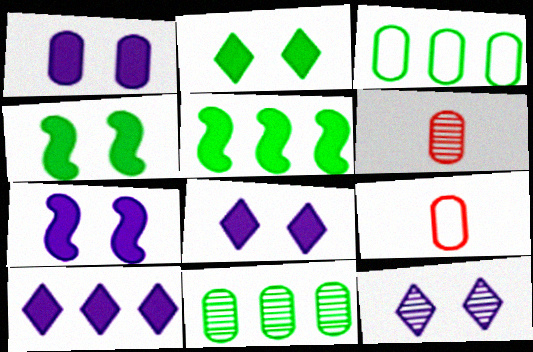[[1, 3, 6], 
[1, 7, 8], 
[1, 9, 11], 
[5, 9, 12]]